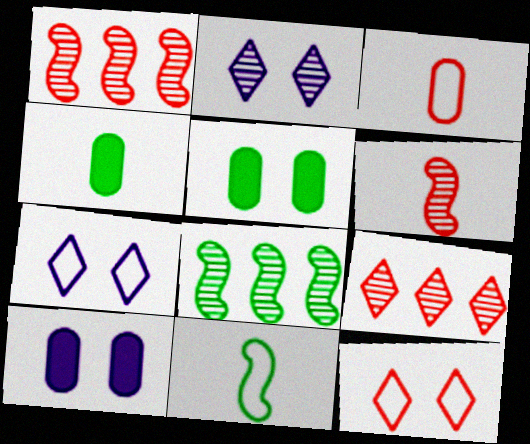[[1, 4, 7], 
[9, 10, 11]]